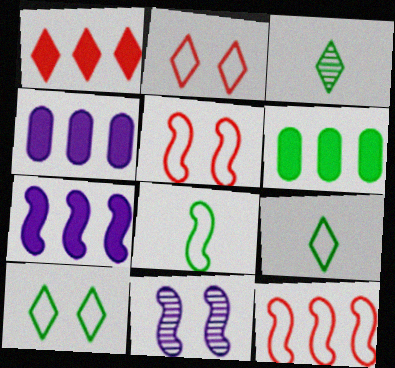[[1, 6, 7], 
[3, 4, 5]]